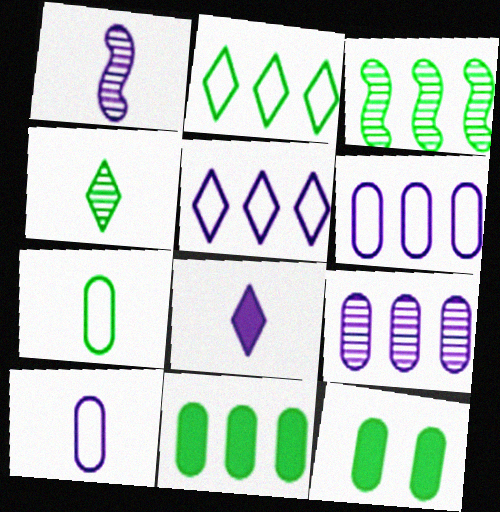[[1, 8, 10], 
[2, 3, 11]]